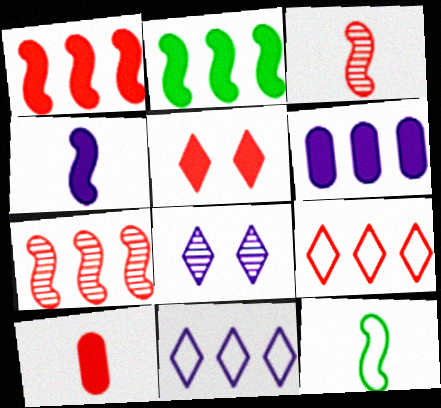[[1, 5, 10], 
[3, 4, 12]]